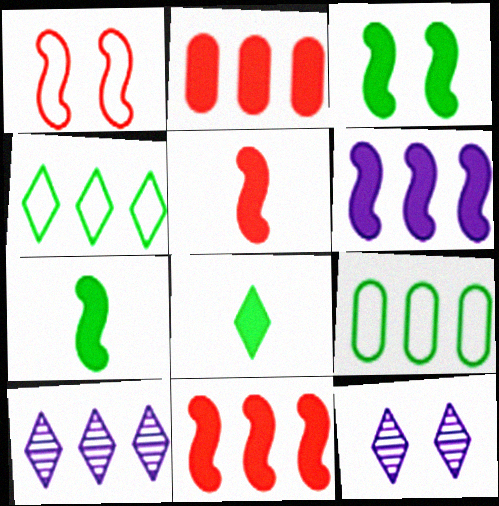[[3, 5, 6], 
[5, 9, 12], 
[9, 10, 11]]